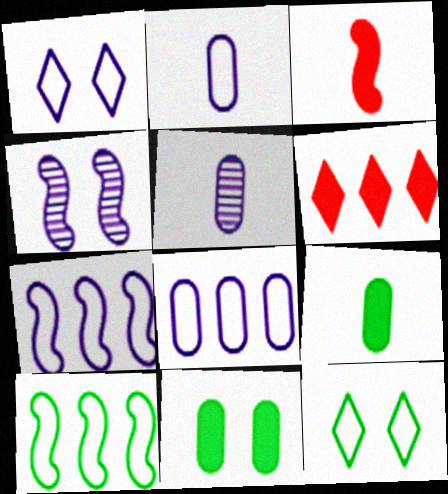[[1, 2, 7], 
[3, 4, 10]]